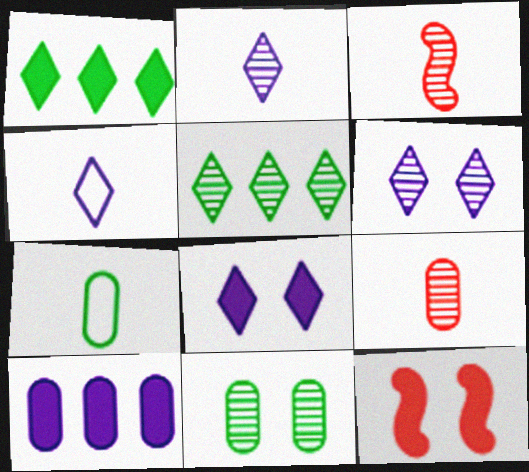[]